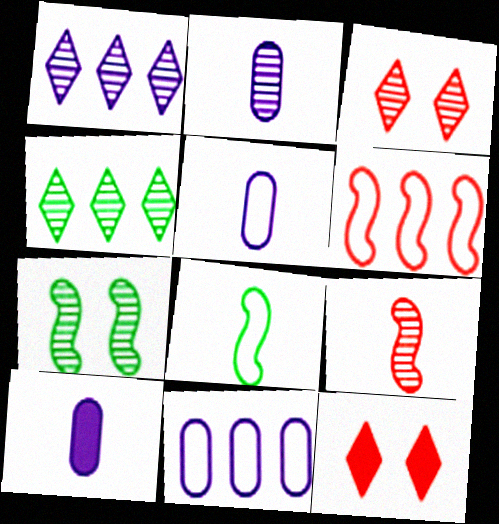[[2, 5, 10]]